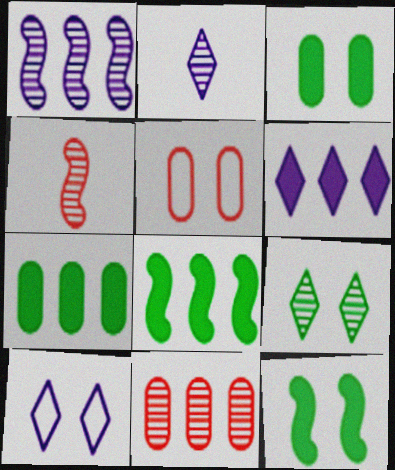[[2, 5, 8], 
[2, 6, 10], 
[4, 7, 10]]